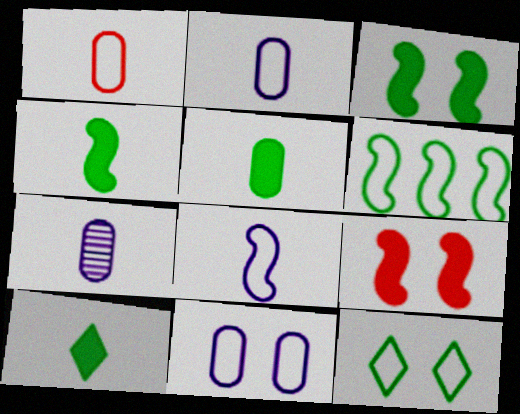[[1, 5, 7], 
[4, 5, 10]]